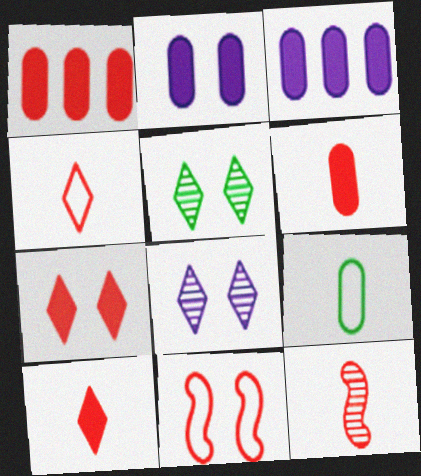[[2, 5, 11], 
[4, 6, 12]]